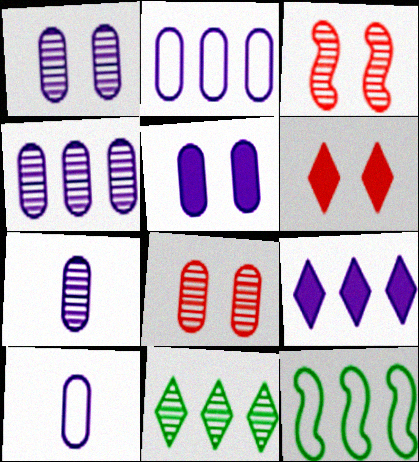[[1, 4, 7], 
[2, 5, 7], 
[3, 7, 11], 
[4, 5, 10], 
[6, 7, 12]]